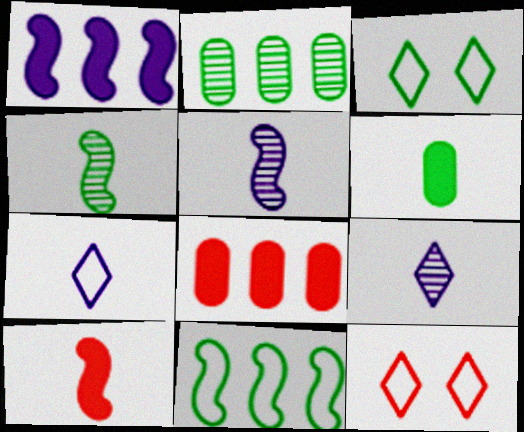[[3, 5, 8]]